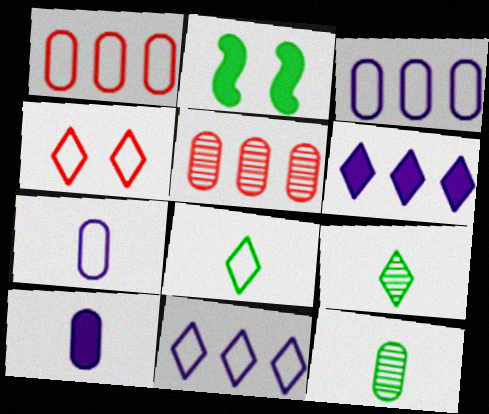[[4, 6, 9], 
[4, 8, 11]]